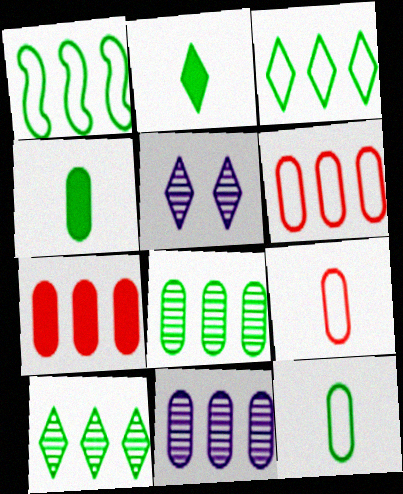[]